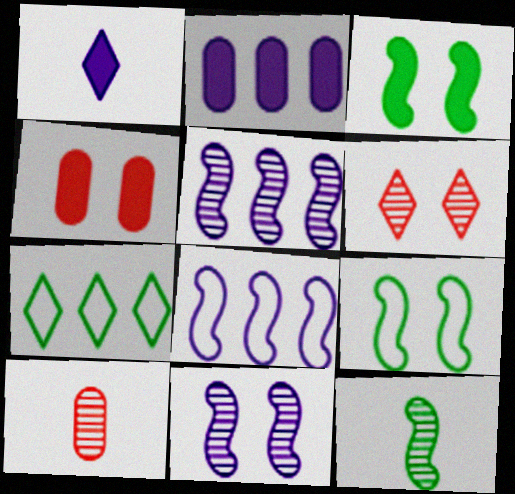[[1, 6, 7]]